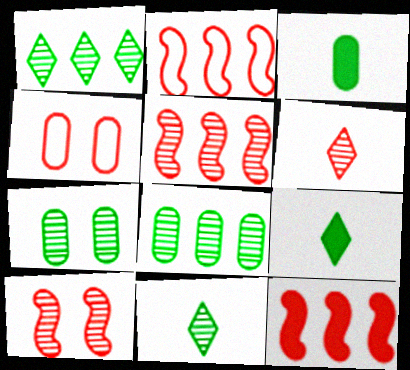[[2, 5, 12], 
[4, 6, 12]]